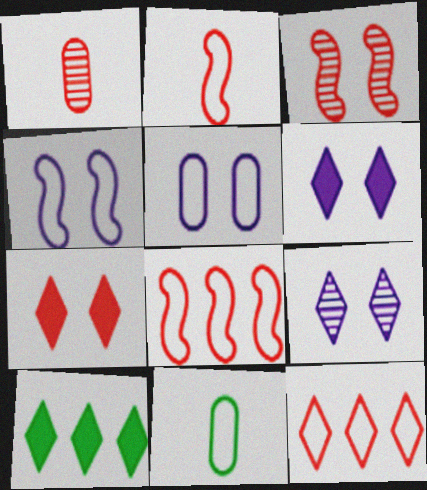[[1, 4, 10], 
[1, 7, 8], 
[4, 11, 12]]